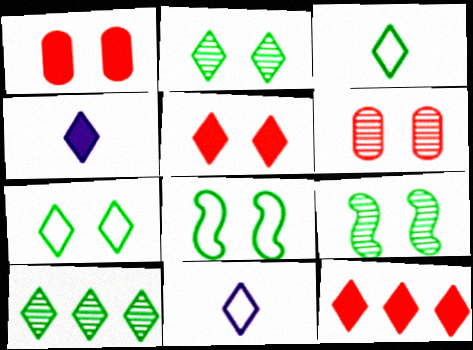[[2, 11, 12], 
[5, 10, 11]]